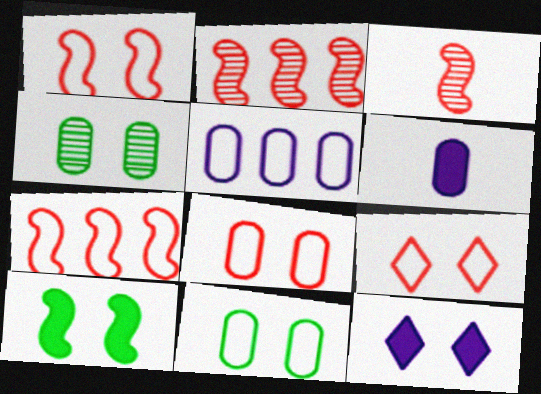[[1, 4, 12], 
[1, 8, 9]]